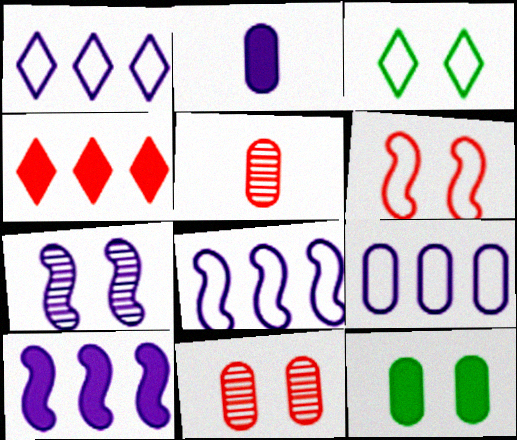[[1, 2, 7], 
[1, 8, 9], 
[3, 5, 10], 
[4, 5, 6], 
[5, 9, 12]]